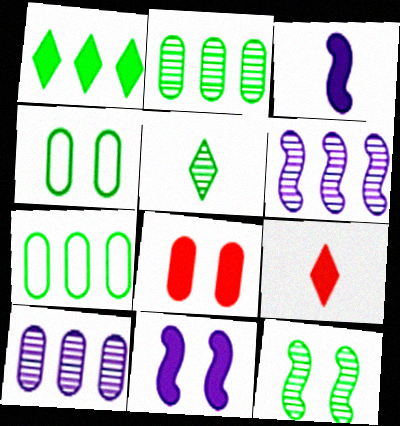[[1, 3, 8], 
[2, 5, 12], 
[4, 6, 9]]